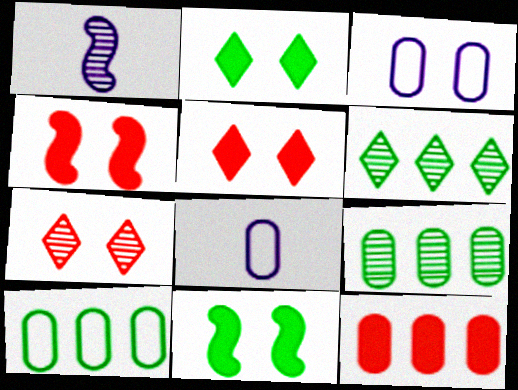[[1, 5, 10], 
[1, 7, 9], 
[3, 7, 11], 
[4, 6, 8]]